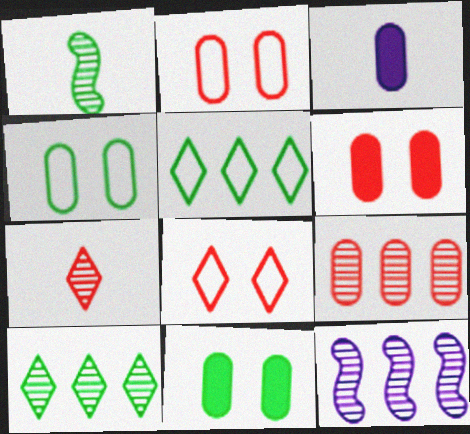[[1, 5, 11], 
[3, 4, 9], 
[9, 10, 12]]